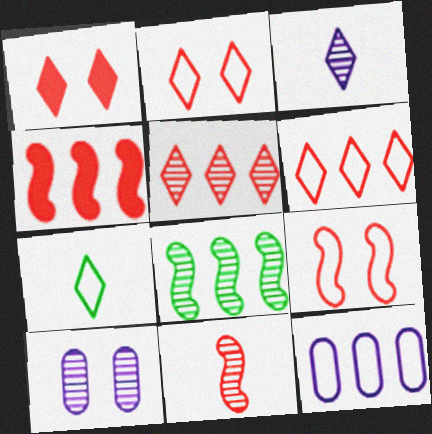[[4, 7, 10], 
[4, 9, 11], 
[7, 9, 12]]